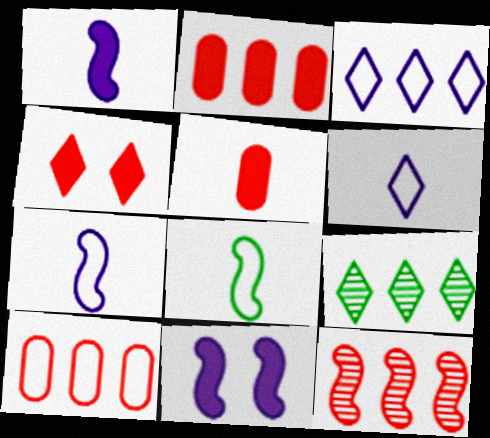[[4, 6, 9], 
[8, 11, 12]]